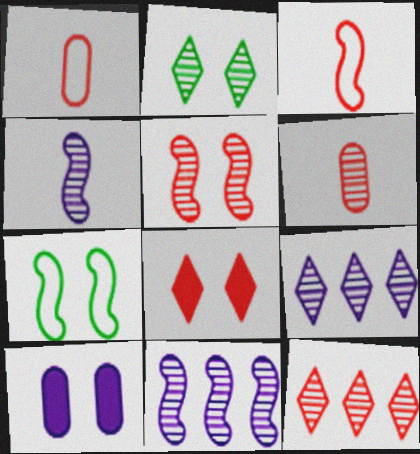[[2, 6, 11], 
[5, 6, 12]]